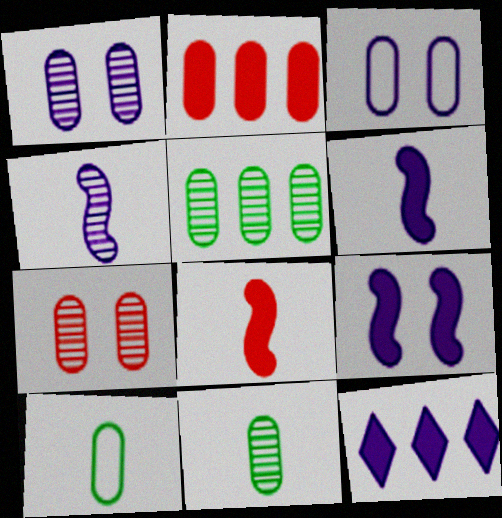[[1, 2, 10], 
[2, 3, 11], 
[3, 4, 12]]